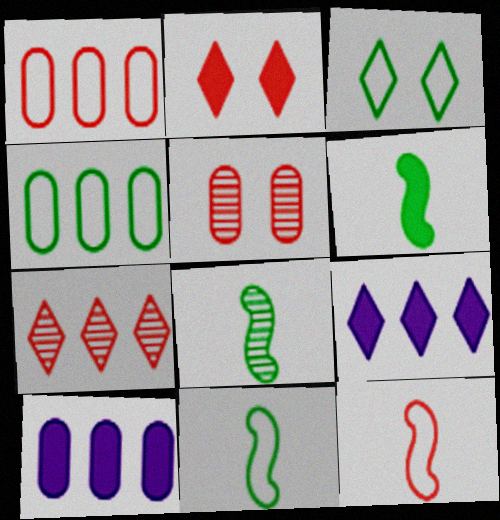[[2, 6, 10], 
[3, 4, 11], 
[5, 9, 11], 
[6, 8, 11]]